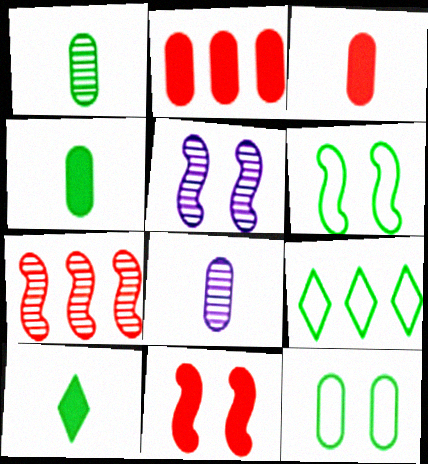[[2, 8, 12], 
[3, 5, 9], 
[5, 6, 11], 
[8, 9, 11]]